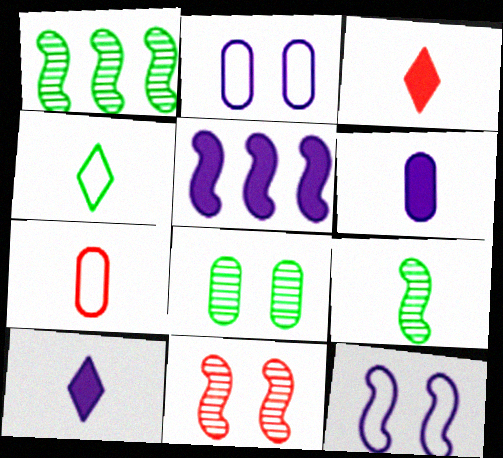[[1, 2, 3], 
[7, 9, 10]]